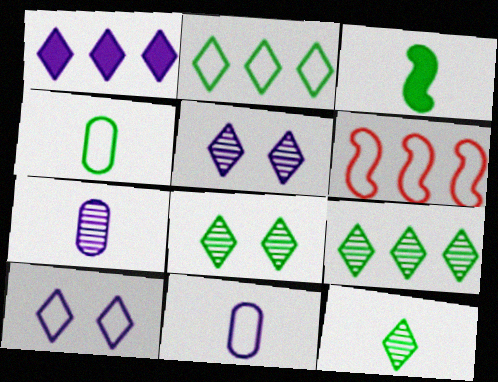[[3, 4, 12], 
[4, 6, 10], 
[8, 9, 12]]